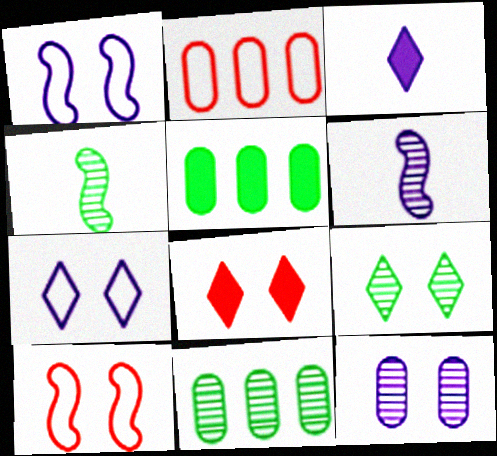[[3, 10, 11], 
[4, 9, 11], 
[7, 8, 9]]